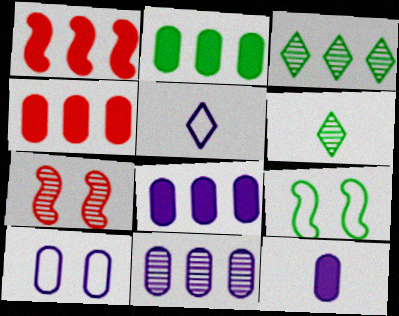[[1, 6, 10], 
[2, 4, 8], 
[2, 5, 7], 
[2, 6, 9], 
[6, 7, 11], 
[10, 11, 12]]